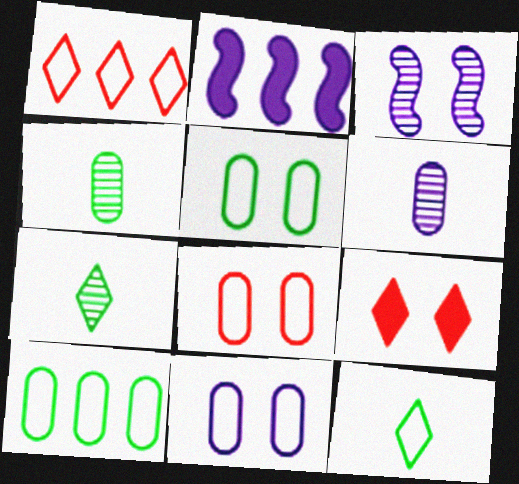[[2, 7, 8], 
[3, 5, 9], 
[5, 8, 11]]